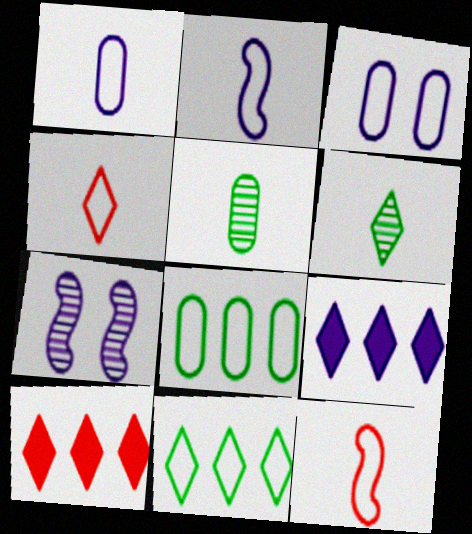[[1, 7, 9], 
[3, 11, 12]]